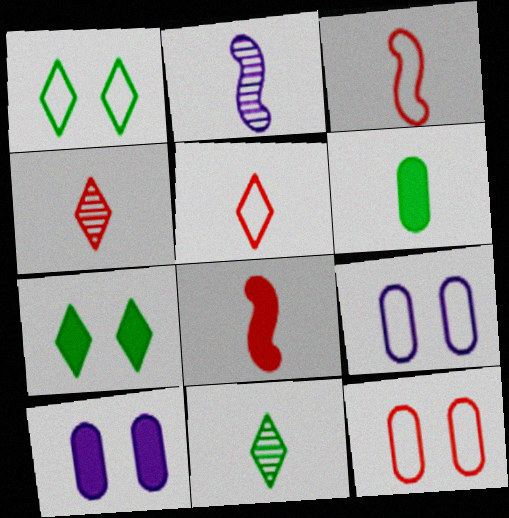[[2, 5, 6]]